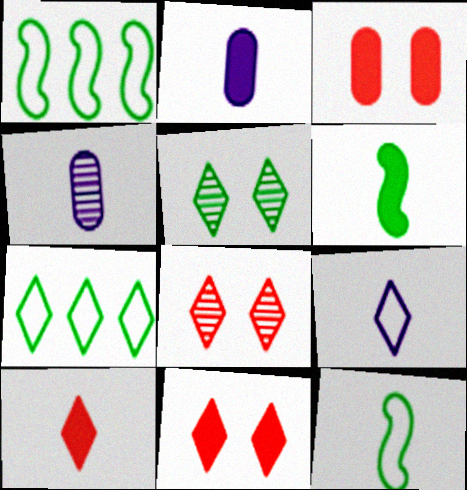[[1, 2, 8], 
[1, 4, 11], 
[2, 6, 10], 
[4, 10, 12]]